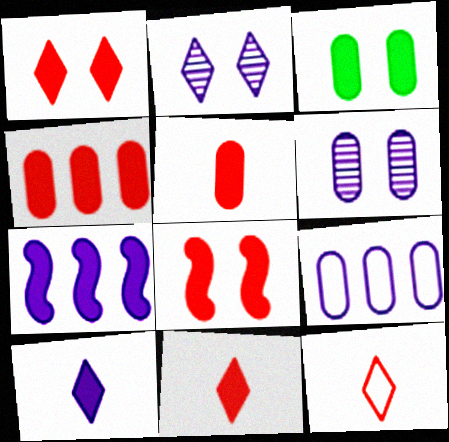[[3, 7, 11], 
[4, 8, 11]]